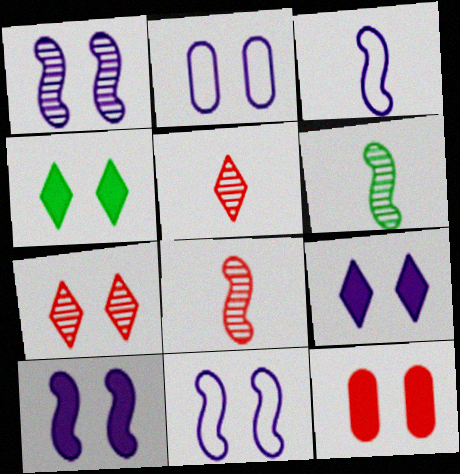[[1, 2, 9], 
[1, 10, 11], 
[4, 10, 12]]